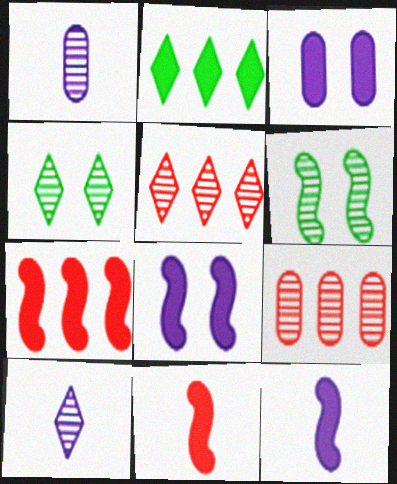[[1, 5, 6], 
[2, 3, 11], 
[4, 5, 10], 
[6, 9, 10]]